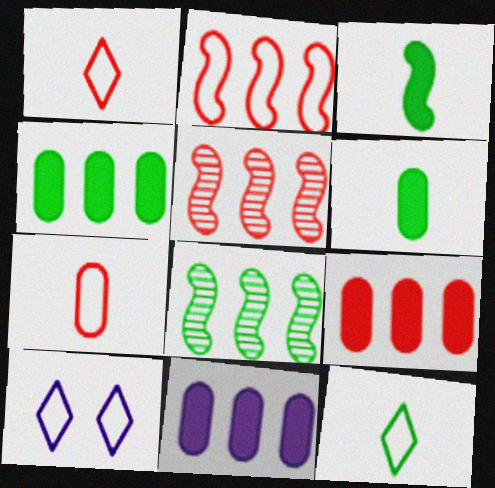[[4, 9, 11], 
[5, 6, 10]]